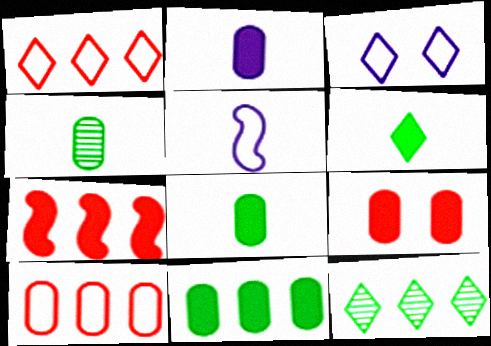[[2, 9, 11], 
[3, 4, 7], 
[5, 9, 12]]